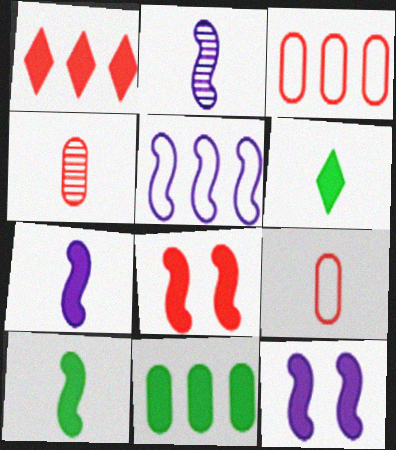[[2, 5, 12], 
[2, 6, 9]]